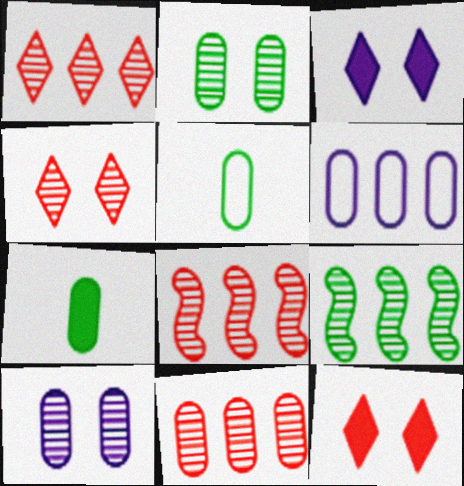[[1, 8, 11], 
[3, 5, 8]]